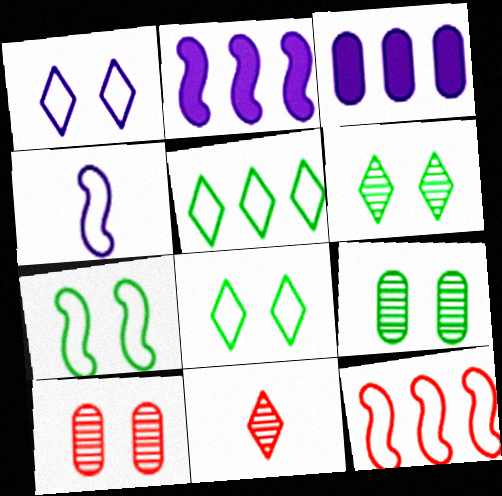[[3, 7, 11], 
[4, 7, 12]]